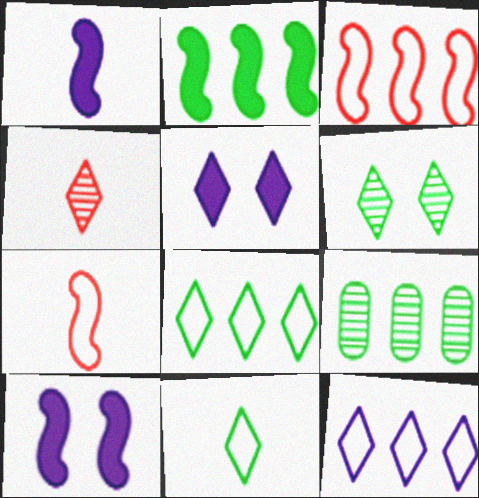[[2, 8, 9], 
[4, 5, 8], 
[5, 7, 9]]